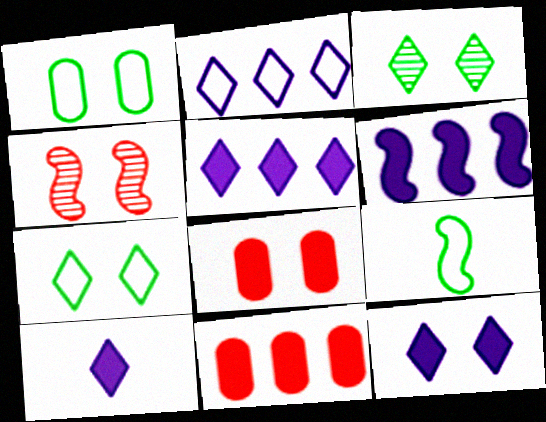[[1, 4, 12], 
[4, 6, 9], 
[5, 10, 12]]